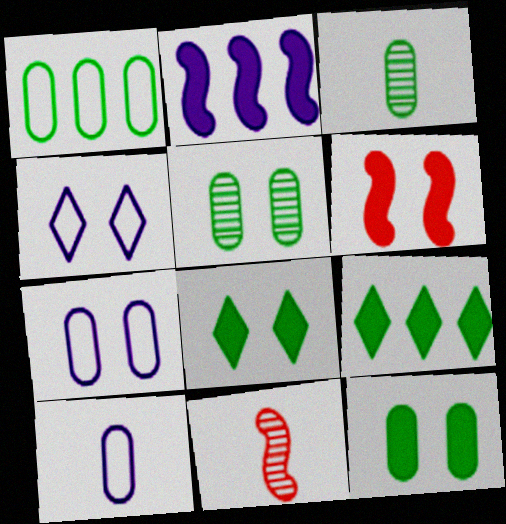[[1, 3, 12], 
[4, 5, 6], 
[7, 9, 11]]